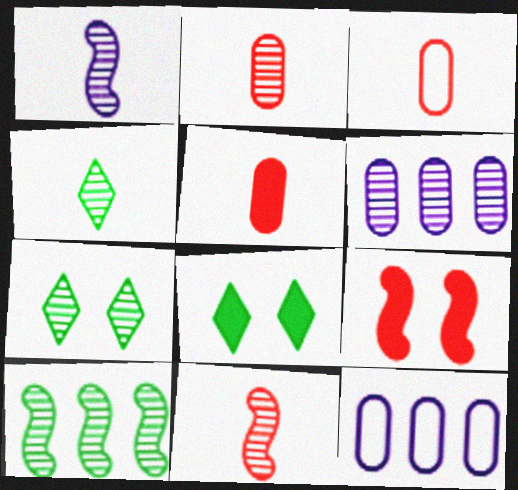[[1, 2, 4], 
[2, 3, 5], 
[4, 9, 12], 
[6, 7, 11], 
[8, 11, 12]]